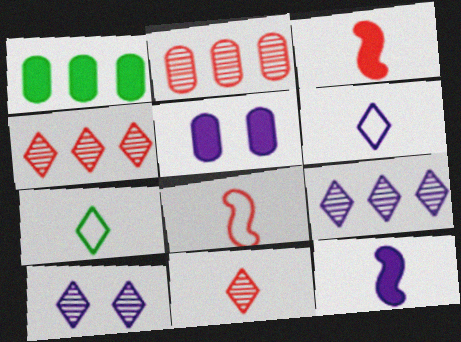[[1, 8, 10]]